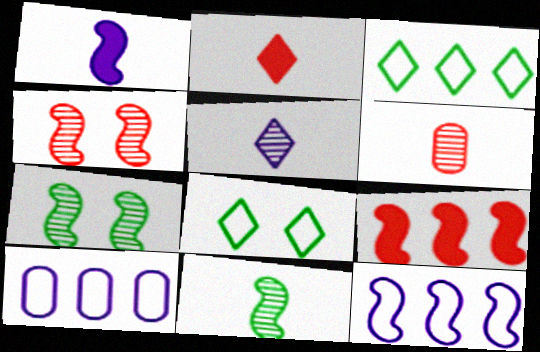[[2, 7, 10], 
[5, 6, 11]]